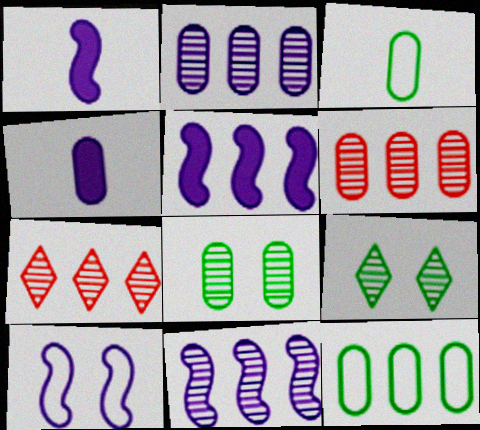[[1, 10, 11], 
[5, 7, 12]]